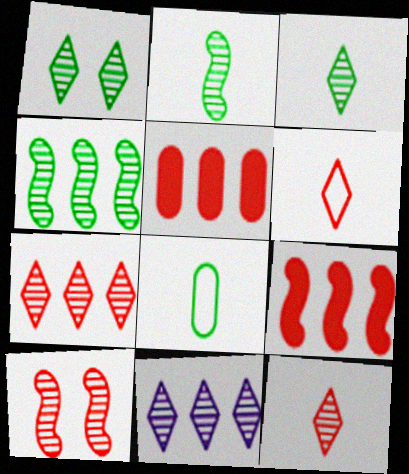[[1, 11, 12], 
[5, 6, 10]]